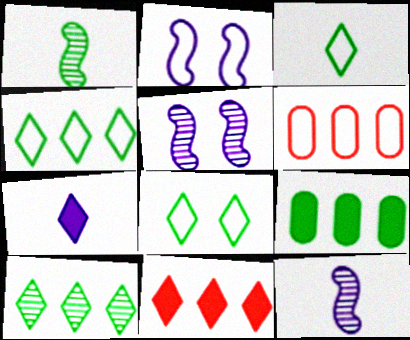[[1, 8, 9], 
[2, 3, 6], 
[3, 4, 8]]